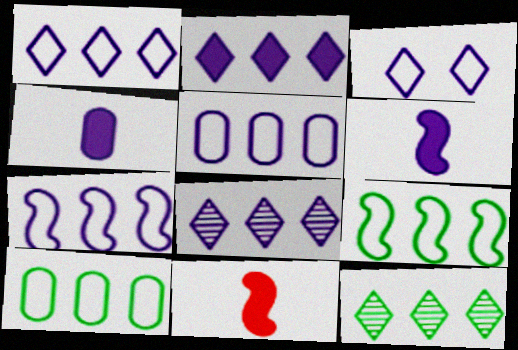[[1, 2, 8], 
[1, 5, 7]]